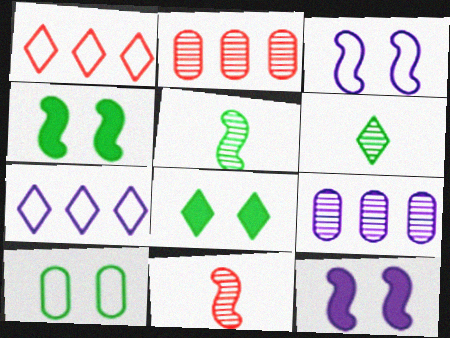[]